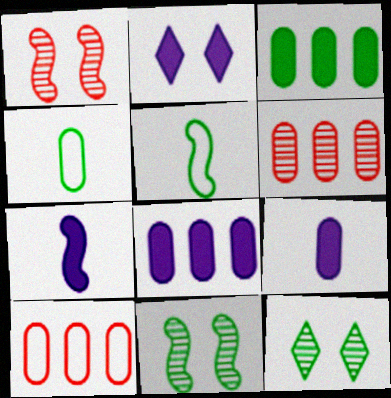[[2, 5, 6], 
[2, 7, 8], 
[3, 5, 12], 
[7, 10, 12]]